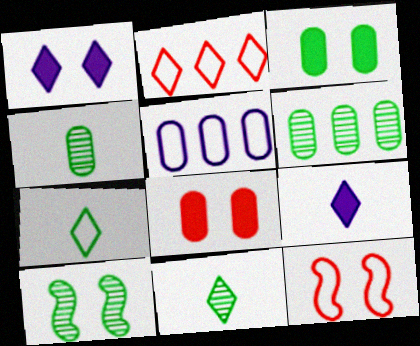[[1, 2, 11], 
[4, 5, 8], 
[5, 7, 12], 
[6, 9, 12], 
[6, 10, 11]]